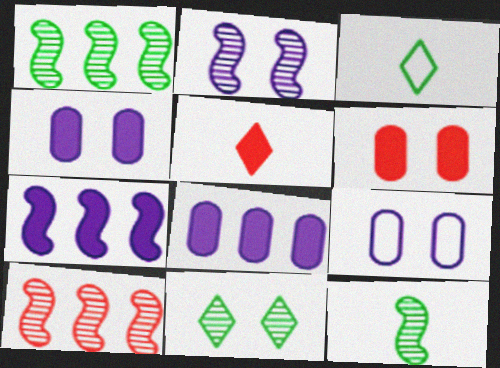[[1, 5, 9], 
[2, 10, 12], 
[3, 4, 10]]